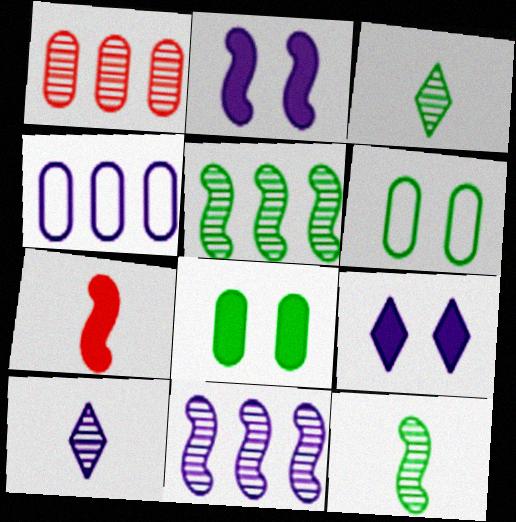[[2, 4, 10]]